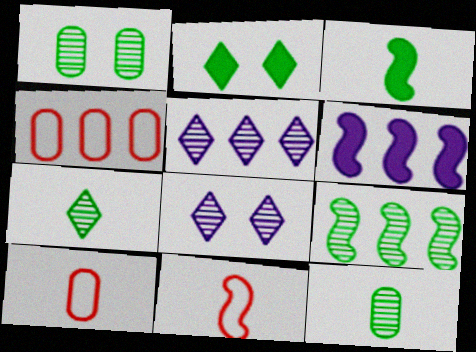[[1, 7, 9], 
[3, 4, 8]]